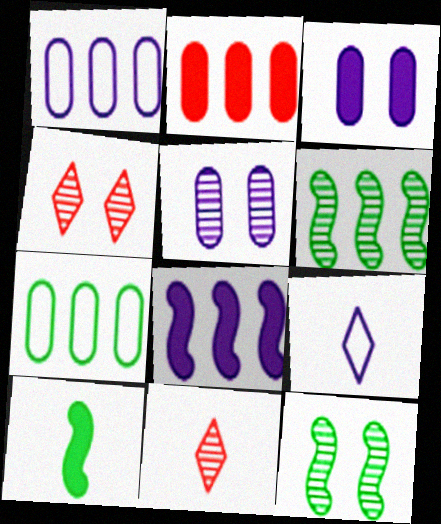[[1, 4, 10], 
[2, 9, 12], 
[4, 5, 12], 
[5, 6, 11], 
[5, 8, 9]]